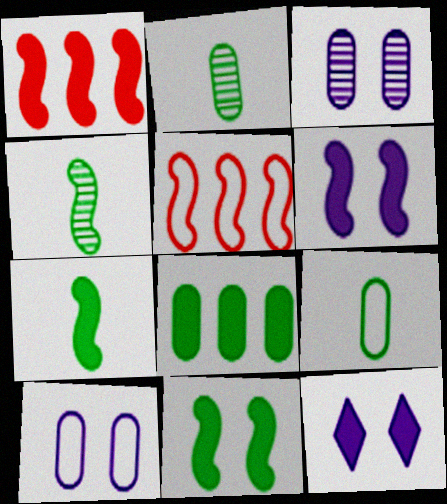[[1, 6, 7], 
[2, 5, 12], 
[4, 5, 6]]